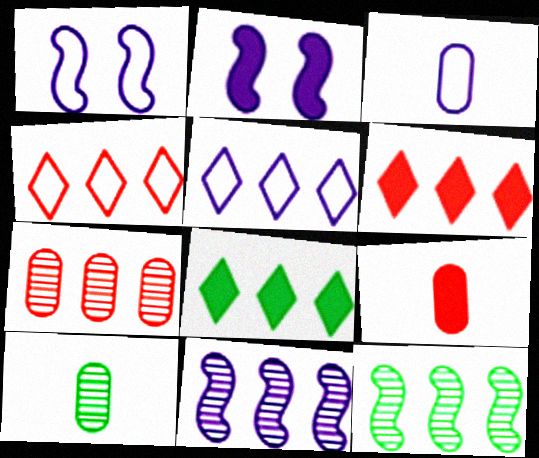[[1, 3, 5], 
[1, 6, 10], 
[2, 4, 10], 
[2, 8, 9], 
[3, 9, 10]]